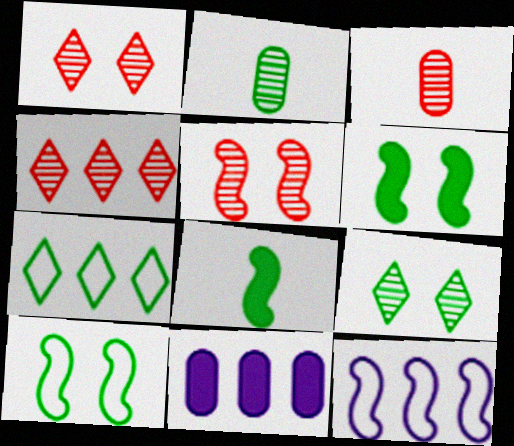[[2, 6, 7], 
[3, 4, 5], 
[5, 8, 12]]